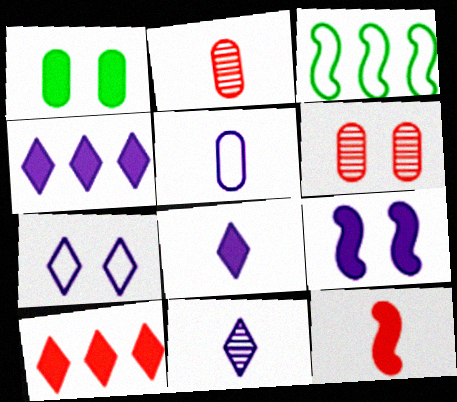[[1, 4, 12], 
[3, 6, 8], 
[4, 7, 11]]